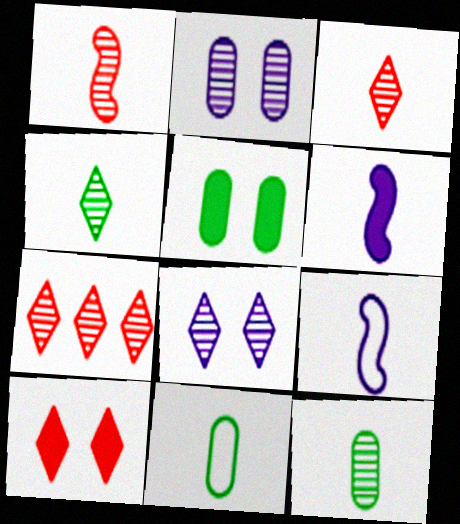[[3, 6, 11], 
[4, 7, 8], 
[5, 7, 9]]